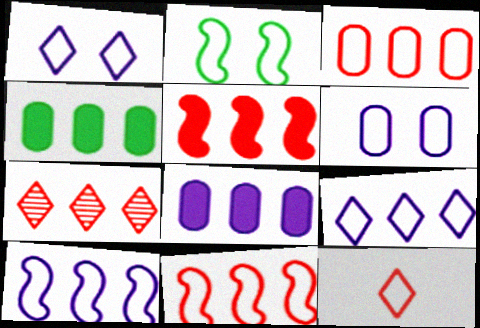[[3, 5, 7], 
[4, 7, 10]]